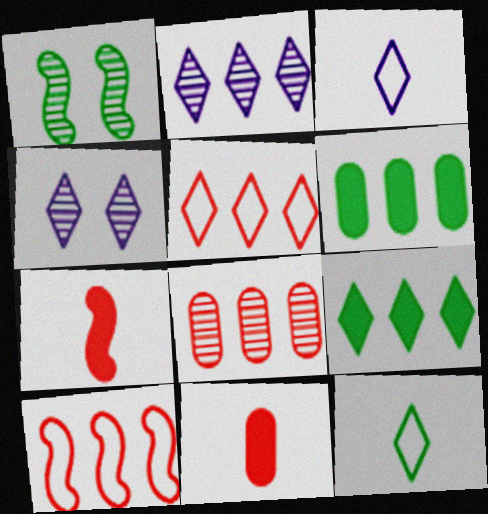[[1, 6, 12], 
[2, 5, 9], 
[2, 6, 10]]